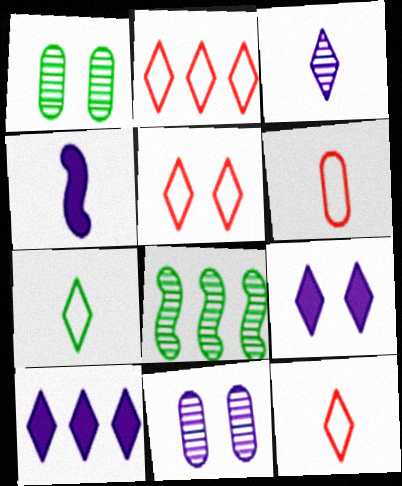[[1, 2, 4], 
[2, 5, 12], 
[6, 8, 9]]